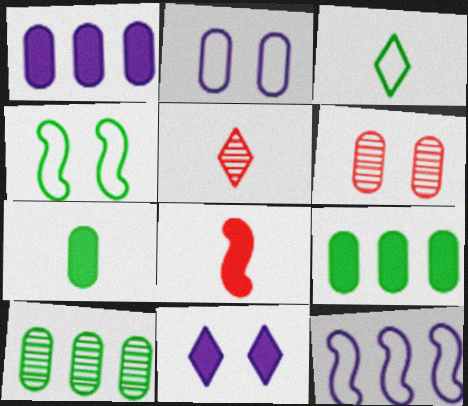[[1, 4, 5], 
[4, 6, 11], 
[8, 9, 11]]